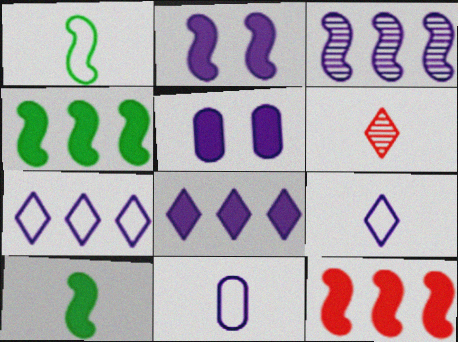[[2, 10, 12], 
[3, 5, 9], 
[6, 10, 11]]